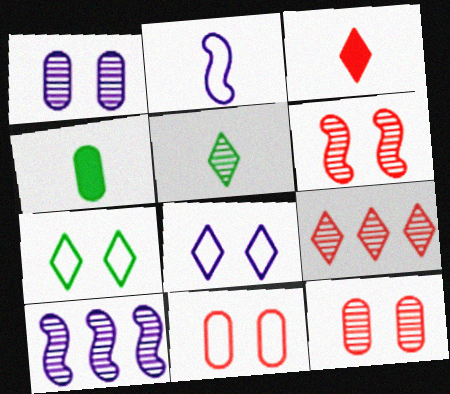[[5, 10, 12]]